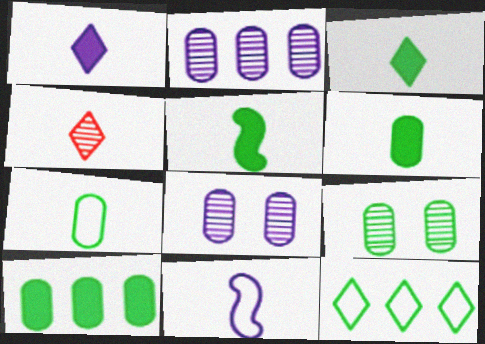[[3, 5, 6], 
[4, 6, 11], 
[5, 9, 12], 
[7, 9, 10]]